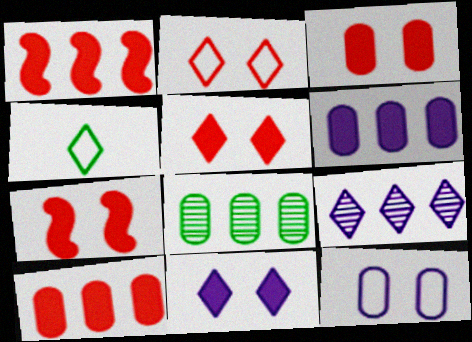[[3, 5, 7], 
[4, 5, 9]]